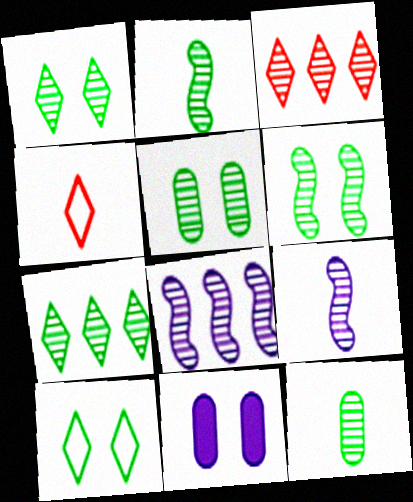[[1, 5, 6], 
[2, 5, 7], 
[3, 5, 9], 
[6, 7, 12]]